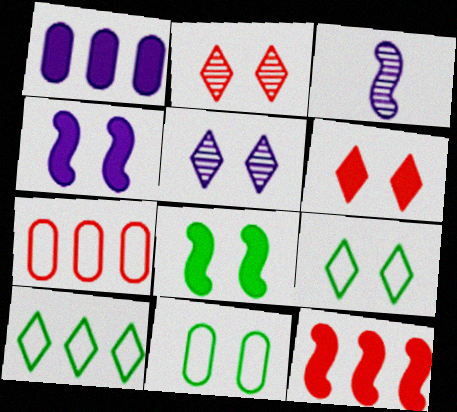[[2, 4, 11], 
[5, 6, 9]]